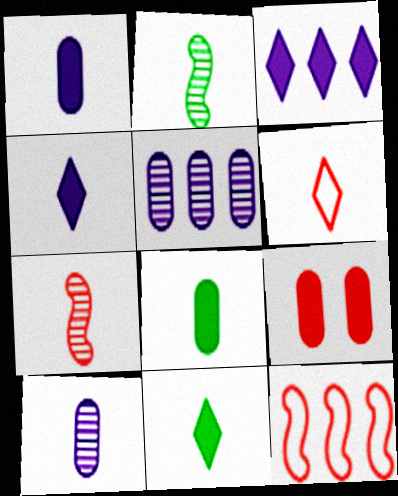[[1, 2, 6]]